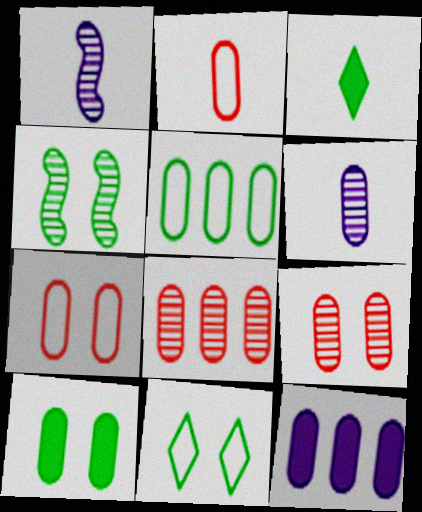[[1, 2, 3], 
[3, 4, 5], 
[4, 10, 11], 
[5, 8, 12]]